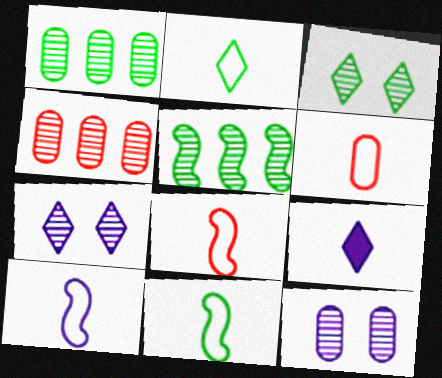[[2, 6, 10], 
[8, 10, 11]]